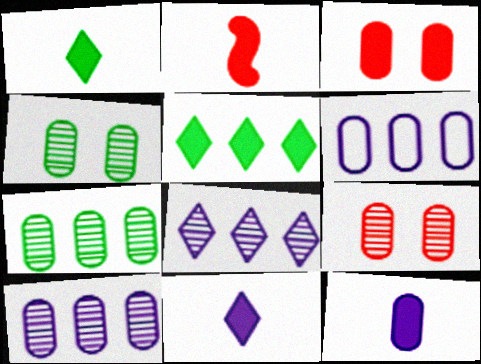[[1, 2, 12]]